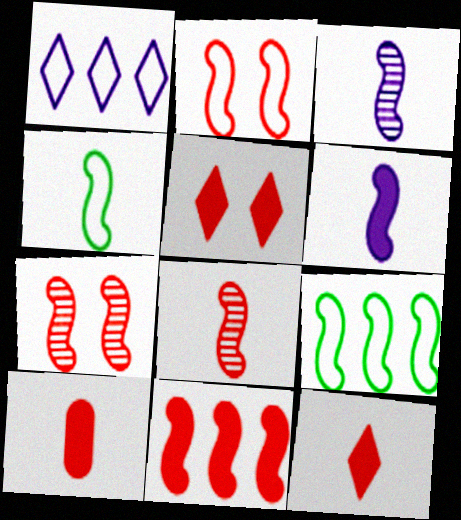[[2, 8, 11], 
[4, 6, 8], 
[5, 10, 11], 
[6, 7, 9]]